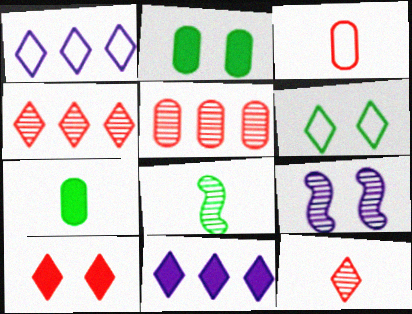[[6, 11, 12]]